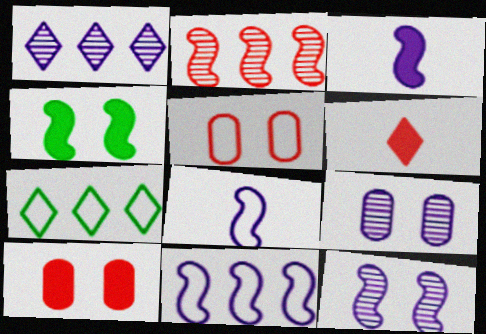[[2, 4, 8], 
[2, 5, 6], 
[3, 11, 12], 
[5, 7, 8]]